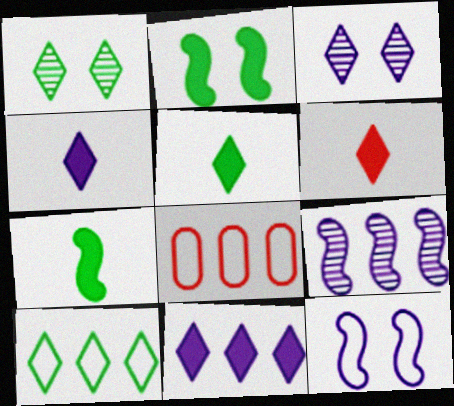[[1, 5, 10], 
[3, 6, 10], 
[3, 7, 8], 
[4, 5, 6]]